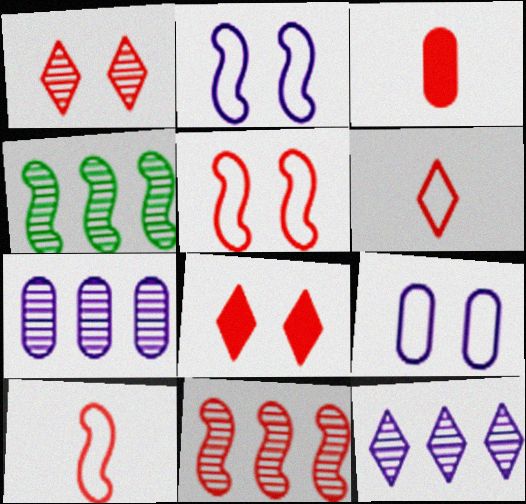[]